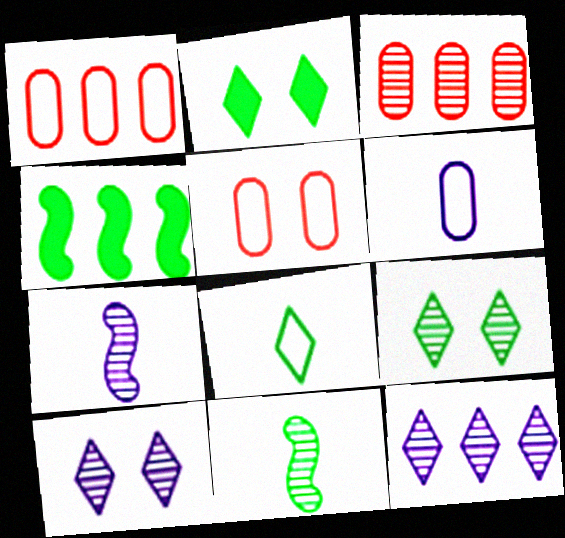[[1, 2, 7], 
[1, 4, 12], 
[3, 7, 9], 
[3, 10, 11]]